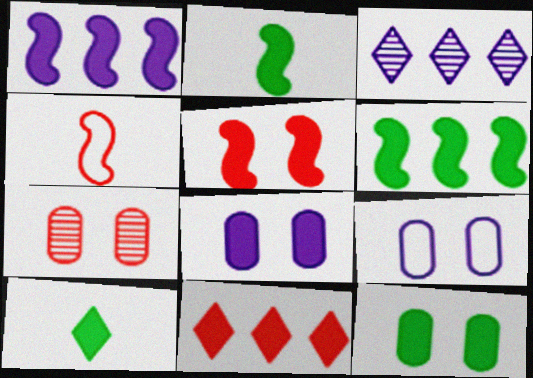[[1, 2, 5], 
[2, 8, 11], 
[3, 4, 12], 
[4, 7, 11], 
[6, 10, 12], 
[7, 9, 12]]